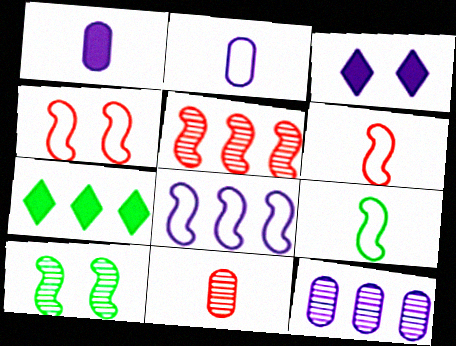[[4, 8, 9]]